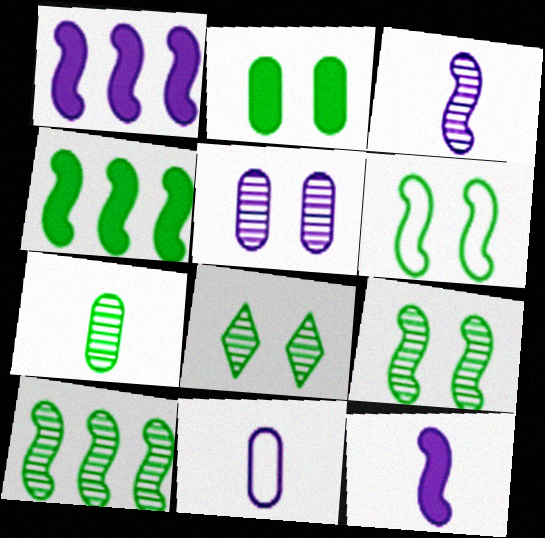[[2, 6, 8], 
[7, 8, 10]]